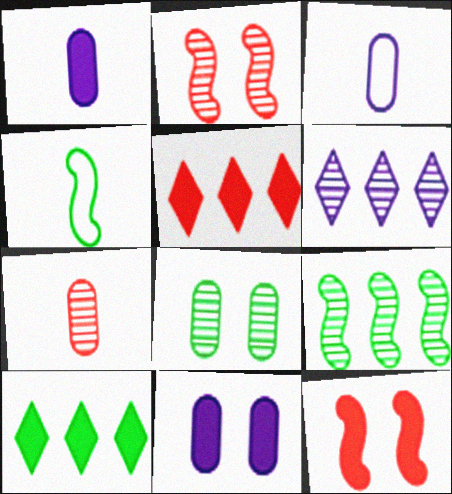[[1, 10, 12], 
[2, 3, 10], 
[4, 8, 10]]